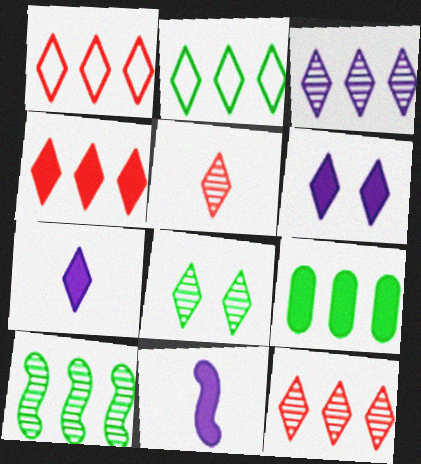[[1, 4, 12], 
[1, 7, 8], 
[2, 3, 4], 
[2, 5, 6], 
[2, 9, 10], 
[3, 5, 8]]